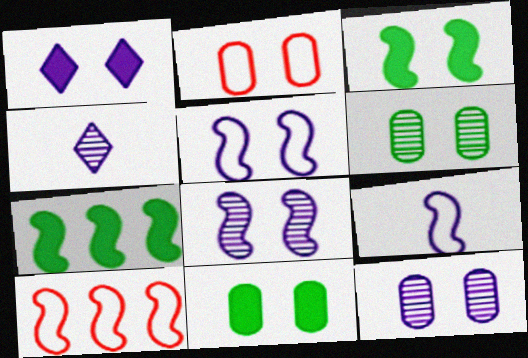[[1, 5, 12], 
[2, 4, 7], 
[2, 11, 12], 
[4, 10, 11]]